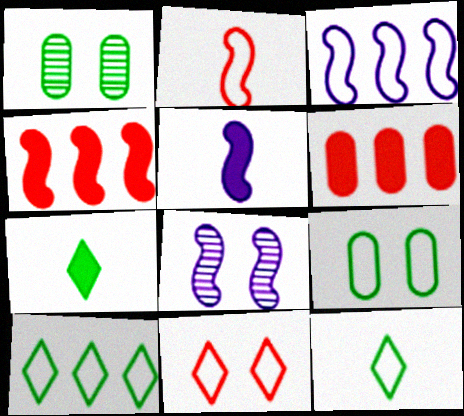[[3, 5, 8], 
[6, 8, 12]]